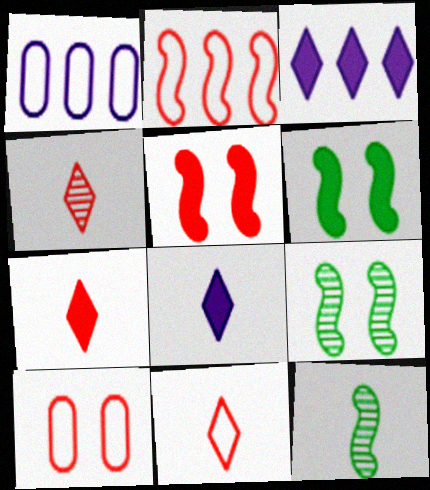[[1, 4, 6], 
[1, 7, 9], 
[2, 10, 11], 
[3, 10, 12], 
[4, 7, 11]]